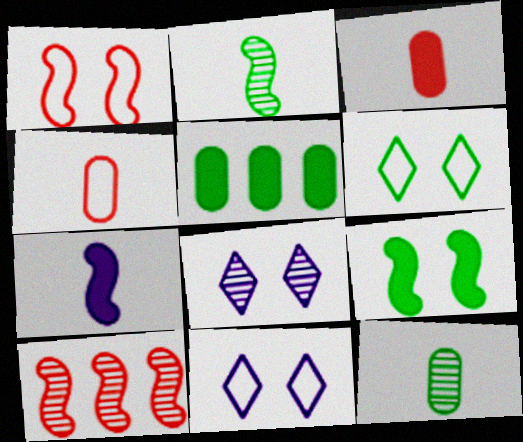[[2, 5, 6], 
[8, 10, 12]]